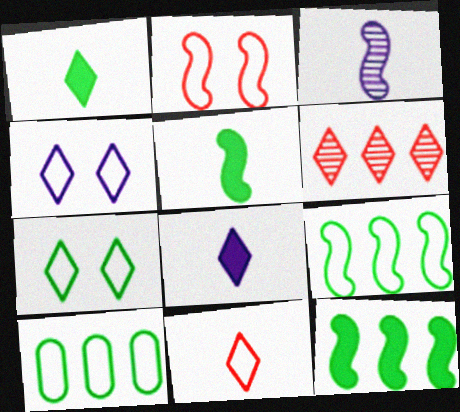[[1, 4, 6], 
[2, 3, 12], 
[6, 7, 8]]